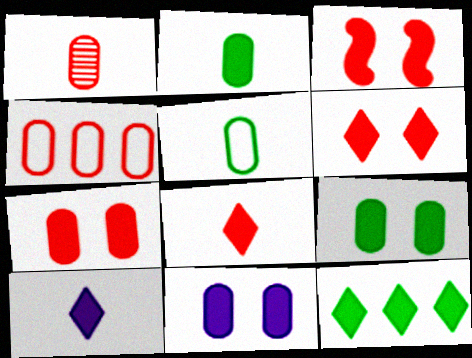[[1, 4, 7], 
[3, 6, 7], 
[6, 10, 12], 
[7, 9, 11]]